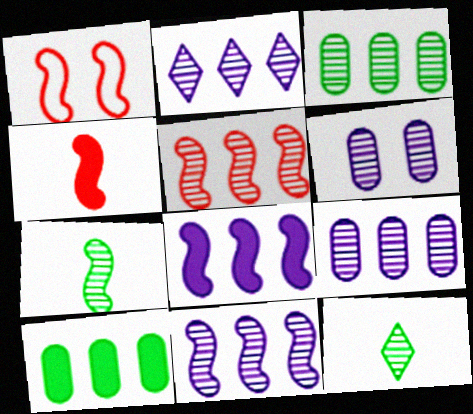[[1, 4, 5], 
[1, 7, 8], 
[2, 3, 5], 
[2, 9, 11], 
[5, 6, 12]]